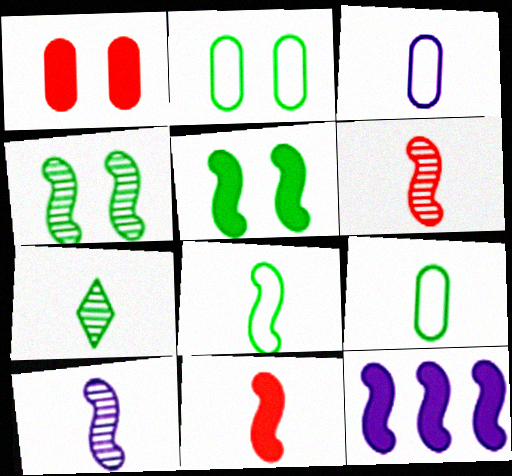[[3, 7, 11], 
[5, 11, 12], 
[8, 10, 11]]